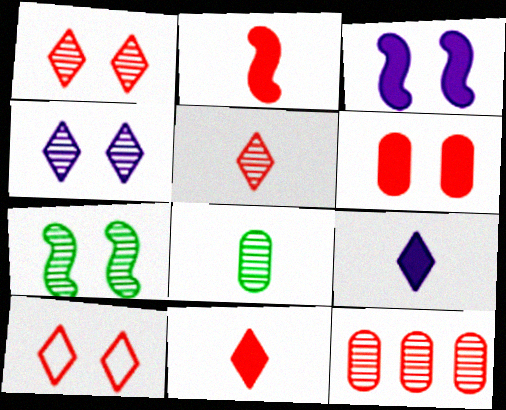[[2, 10, 12]]